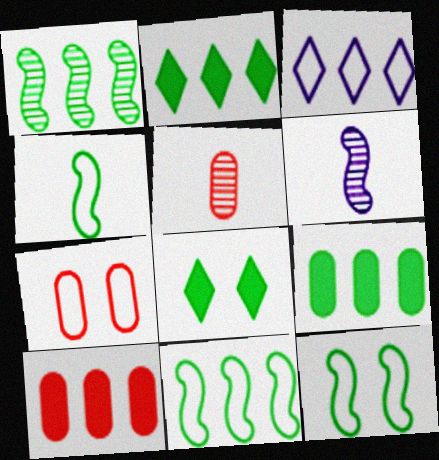[[1, 3, 10], 
[2, 6, 7], 
[3, 4, 7], 
[4, 11, 12], 
[5, 7, 10]]